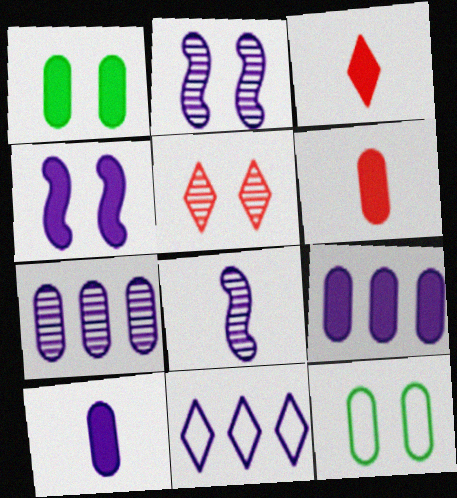[[1, 6, 9], 
[2, 10, 11], 
[4, 5, 12], 
[6, 7, 12]]